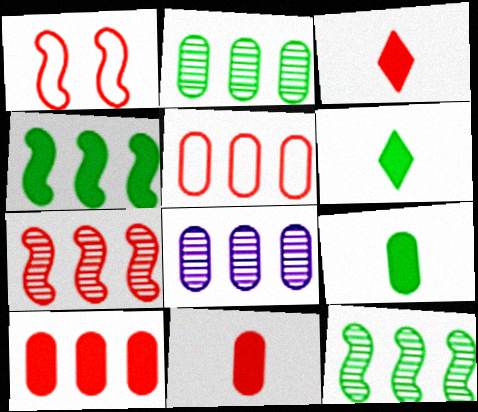[[1, 6, 8]]